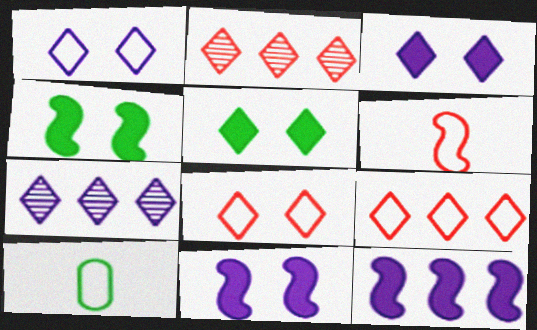[[2, 10, 11]]